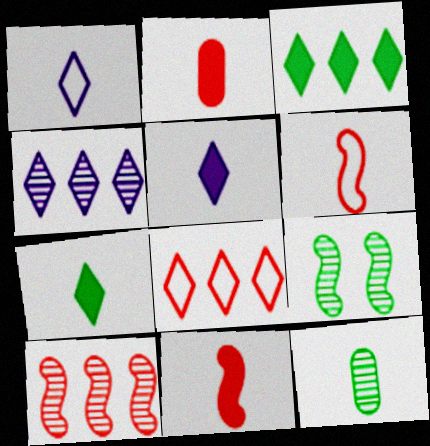[[1, 11, 12], 
[3, 4, 8], 
[5, 6, 12]]